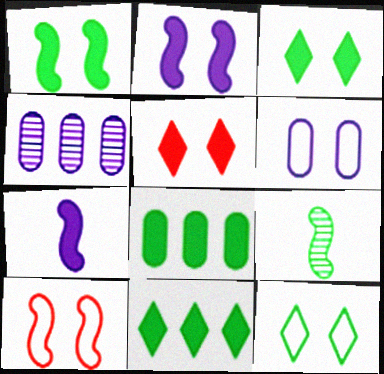[[5, 7, 8], 
[6, 10, 12], 
[8, 9, 12]]